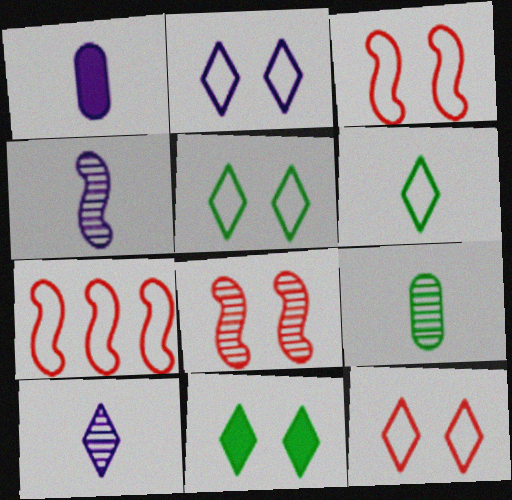[[2, 5, 12]]